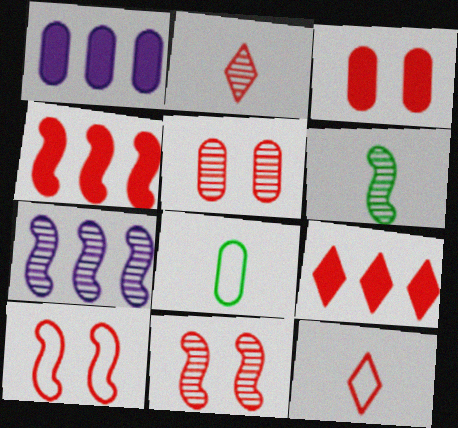[[1, 5, 8], 
[4, 5, 12], 
[6, 7, 11]]